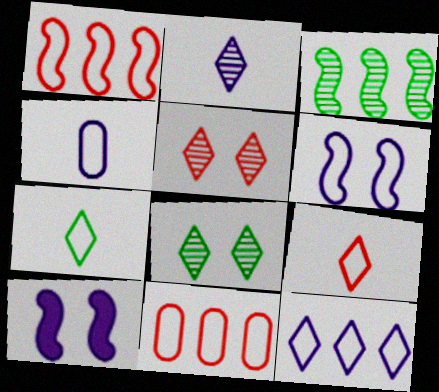[[4, 6, 12], 
[6, 7, 11]]